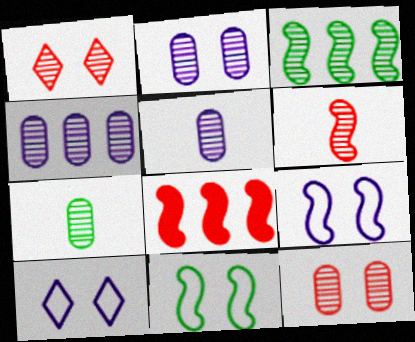[[1, 3, 5], 
[2, 4, 5], 
[4, 7, 12], 
[7, 8, 10]]